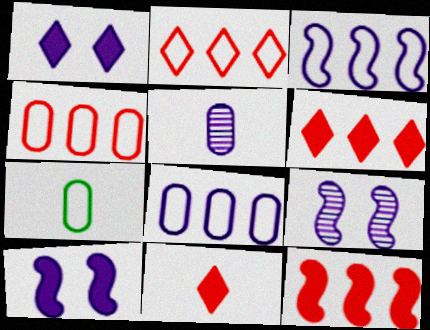[[1, 3, 5], 
[6, 7, 9]]